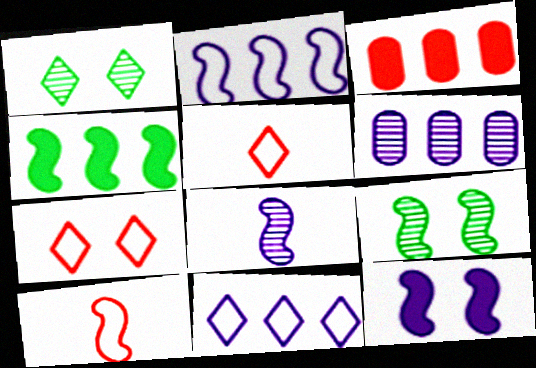[[2, 8, 12]]